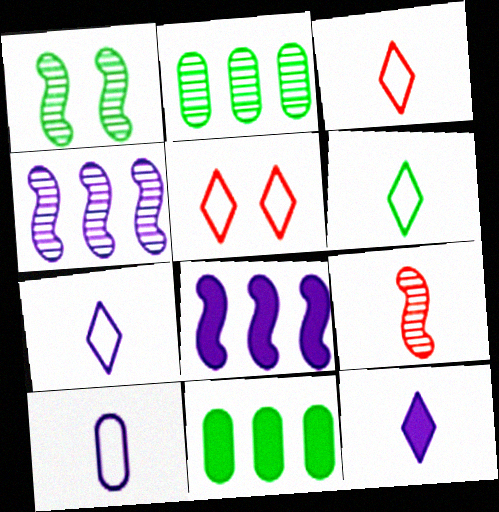[[1, 4, 9], 
[1, 6, 11], 
[3, 6, 7]]